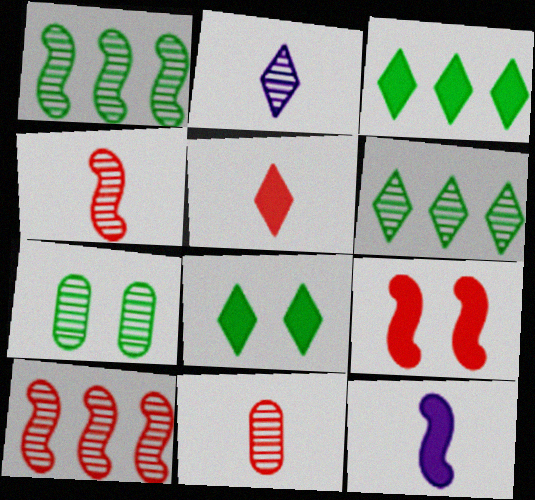[[2, 7, 10]]